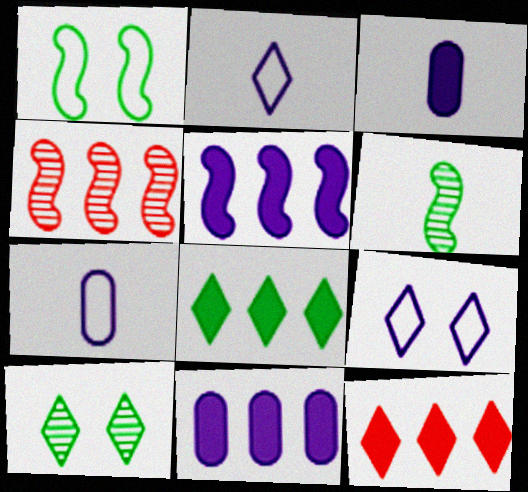[[2, 10, 12]]